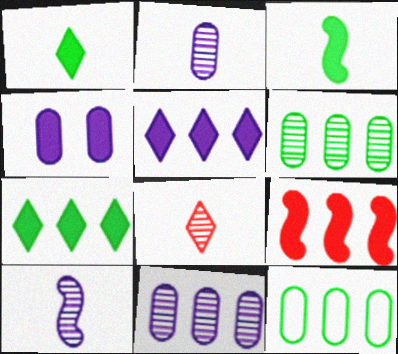[[1, 4, 9]]